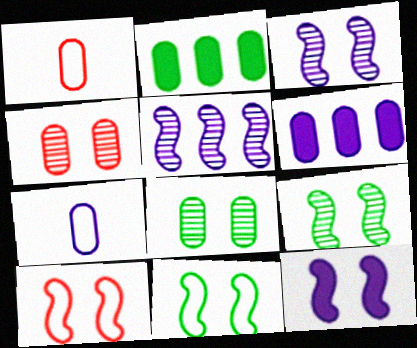[[1, 6, 8], 
[2, 4, 7], 
[9, 10, 12]]